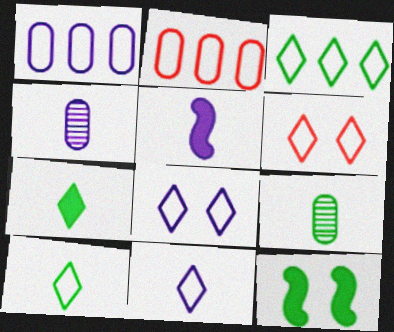[[3, 6, 11], 
[3, 9, 12], 
[4, 5, 11]]